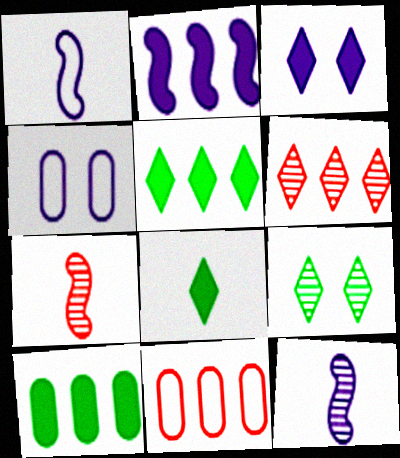[[4, 5, 7]]